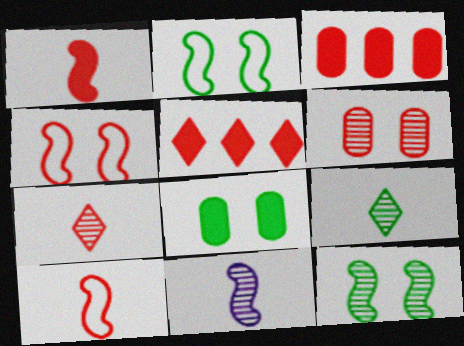[[3, 4, 7], 
[5, 6, 10]]